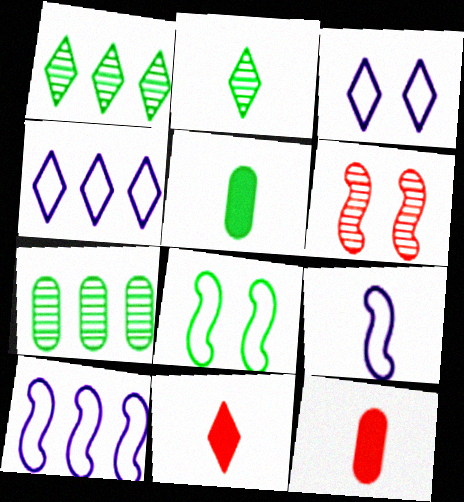[[1, 3, 11], 
[1, 5, 8], 
[2, 9, 12], 
[4, 5, 6]]